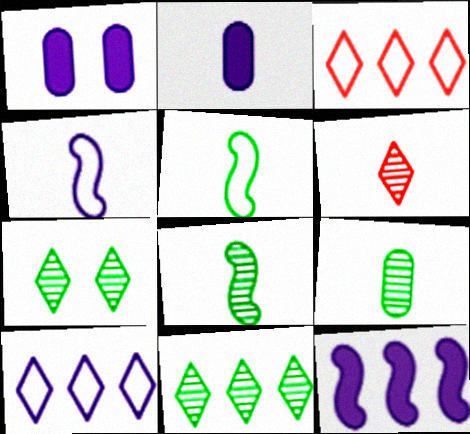[[1, 3, 8], 
[2, 5, 6]]